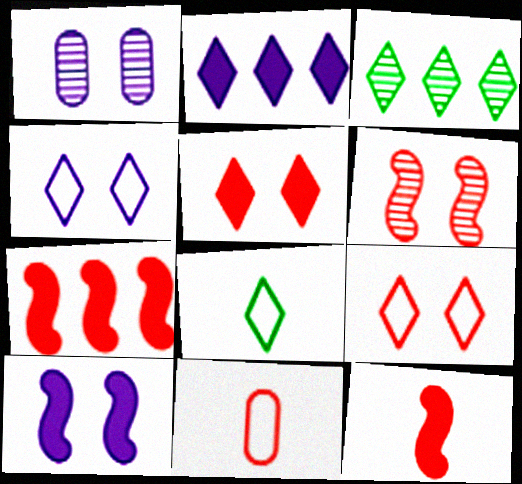[[1, 4, 10], 
[1, 7, 8], 
[3, 10, 11]]